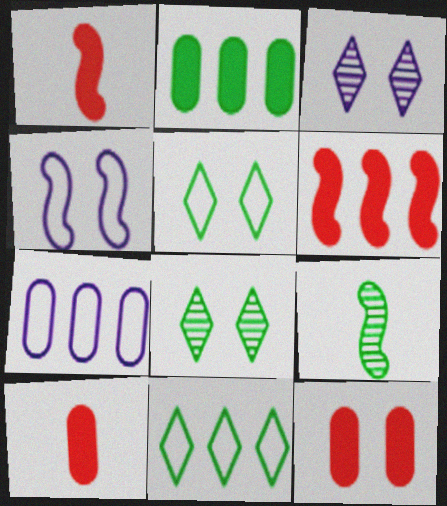[[1, 7, 8], 
[2, 5, 9], 
[4, 6, 9], 
[4, 8, 12]]